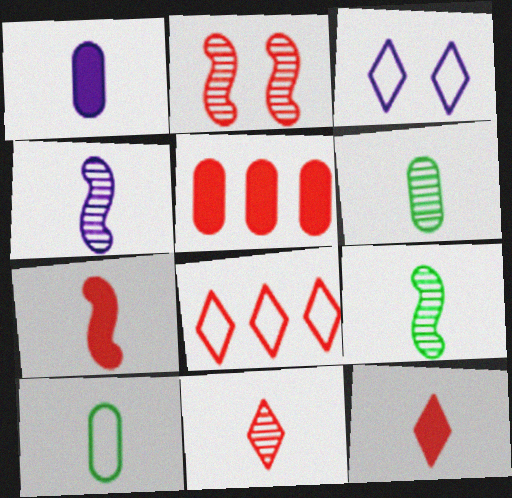[[3, 5, 9], 
[4, 6, 11], 
[4, 10, 12]]